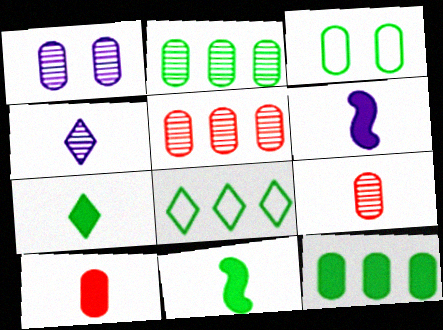[[1, 2, 9], 
[6, 7, 10]]